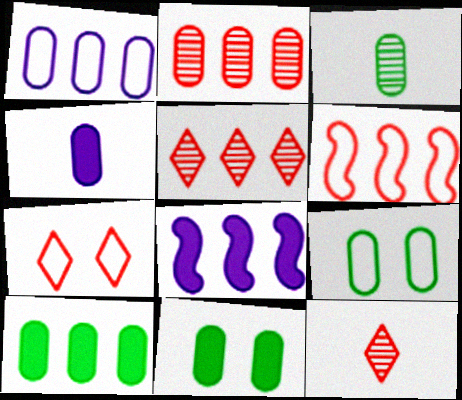[[1, 2, 10], 
[2, 4, 9], 
[3, 7, 8], 
[3, 9, 10], 
[8, 9, 12]]